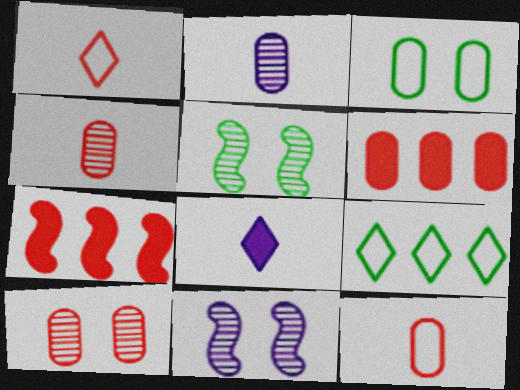[[1, 7, 10], 
[2, 3, 6], 
[6, 10, 12]]